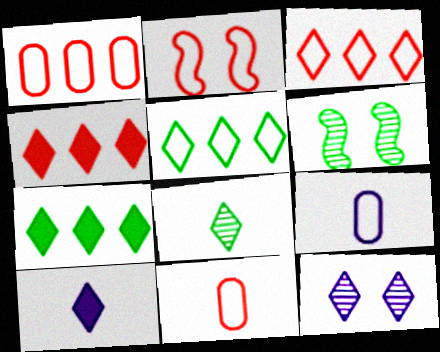[[1, 6, 10], 
[2, 3, 11], 
[2, 5, 9], 
[4, 6, 9]]